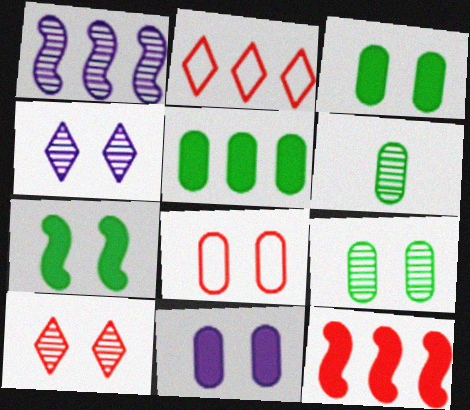[[1, 2, 5], 
[1, 6, 10], 
[4, 7, 8], 
[8, 9, 11]]